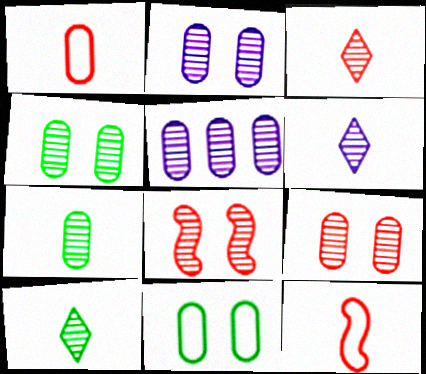[[2, 4, 9], 
[3, 6, 10], 
[5, 7, 9], 
[5, 8, 10]]